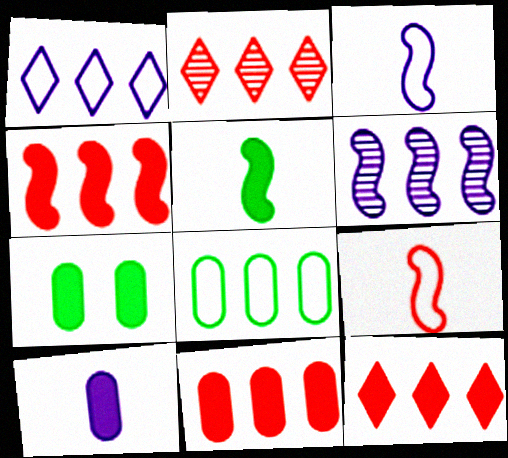[[2, 3, 7], 
[4, 11, 12], 
[6, 8, 12], 
[7, 10, 11]]